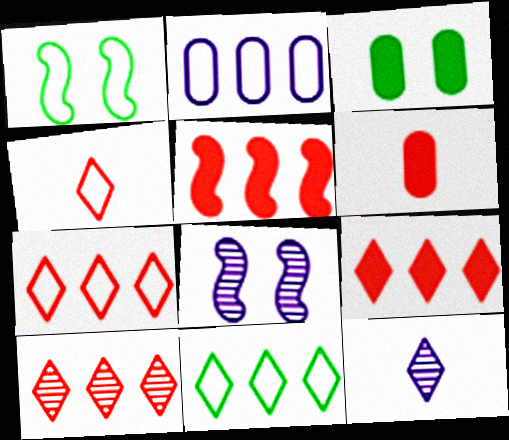[[1, 2, 4], 
[6, 8, 11], 
[7, 9, 10]]